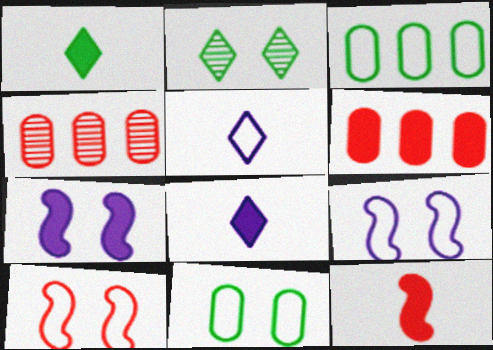[[1, 4, 9], 
[1, 6, 7], 
[3, 5, 10]]